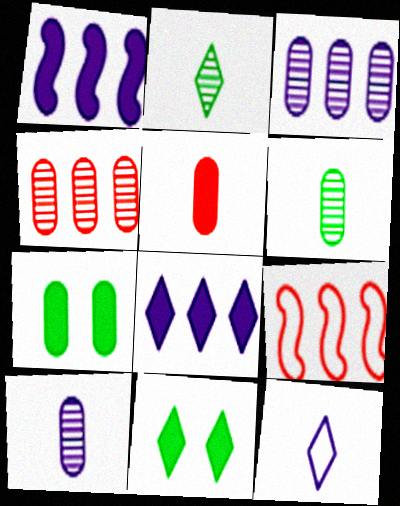[[1, 5, 11], 
[9, 10, 11]]